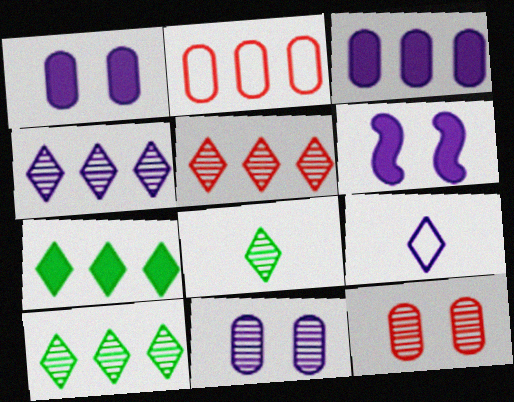[[2, 6, 8], 
[4, 5, 10]]